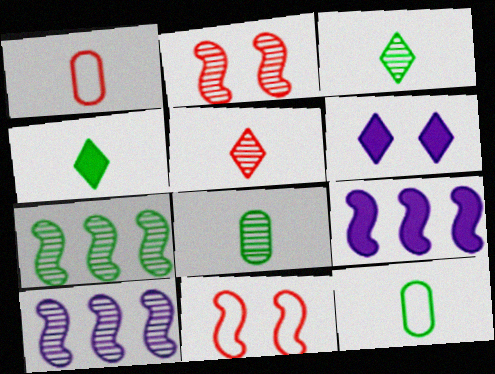[[1, 6, 7]]